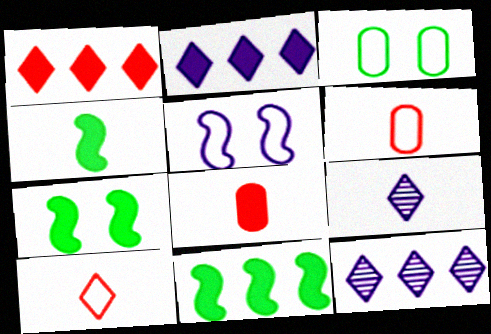[[2, 7, 8], 
[4, 6, 9], 
[4, 7, 11], 
[6, 7, 12]]